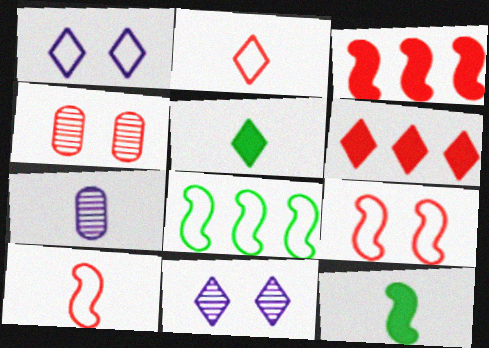[[2, 3, 4], 
[2, 7, 12], 
[4, 6, 10], 
[5, 7, 10]]